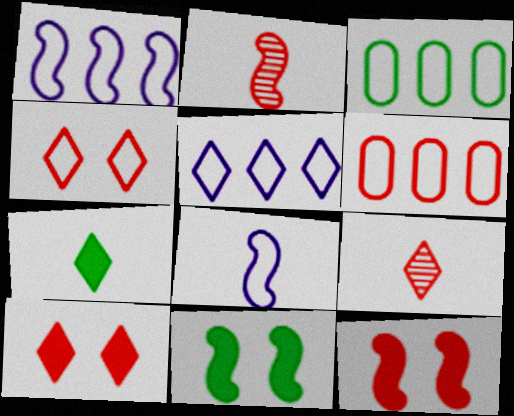[[1, 2, 11], 
[2, 6, 10], 
[3, 4, 8], 
[6, 9, 12]]